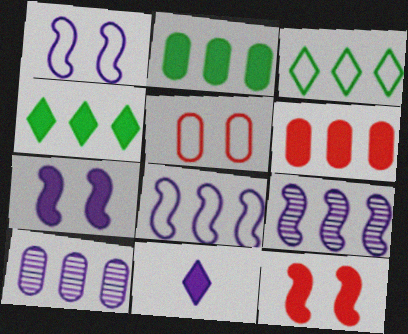[[1, 10, 11], 
[2, 11, 12], 
[3, 6, 9]]